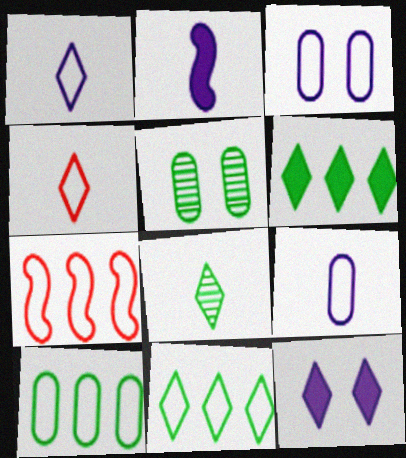[]